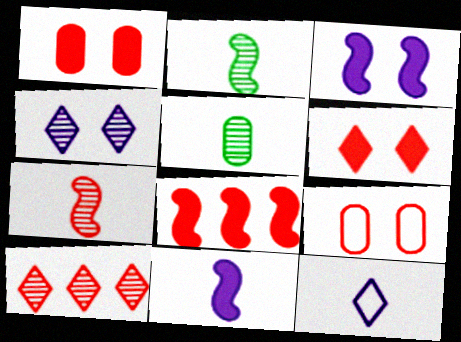[]